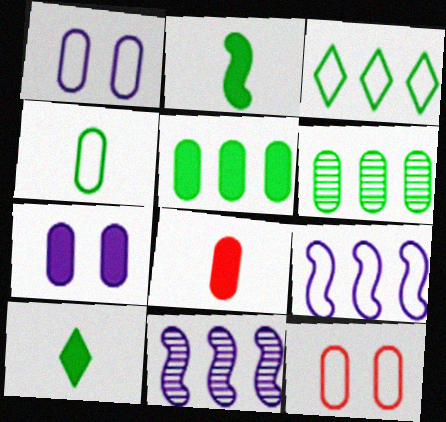[[1, 6, 8], 
[5, 7, 8], 
[10, 11, 12]]